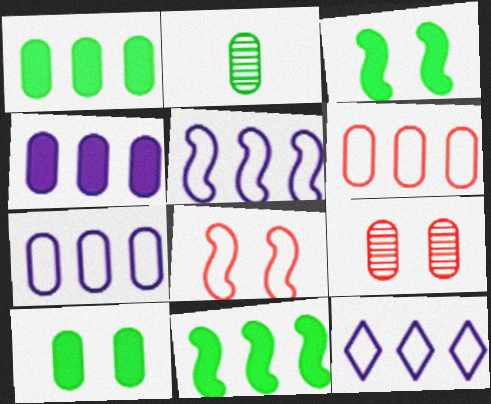[[5, 7, 12]]